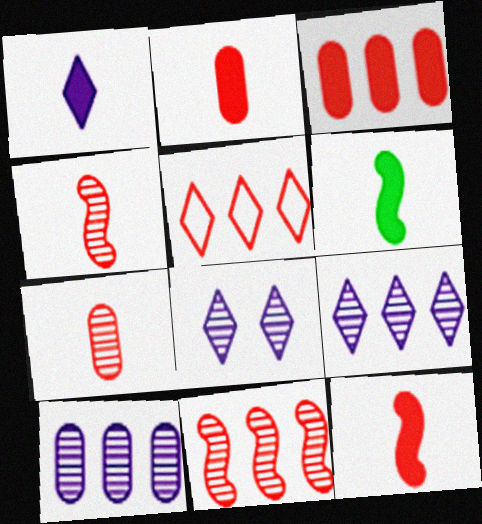[[1, 2, 6], 
[3, 5, 11]]